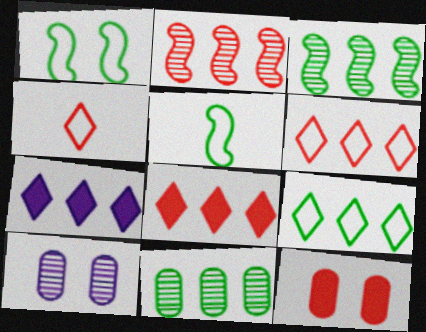[[2, 4, 12], 
[5, 8, 10]]